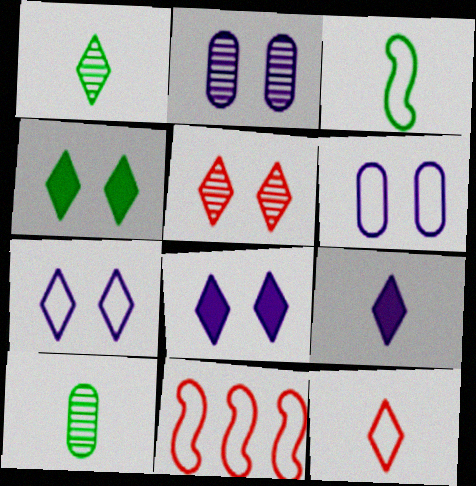[[1, 9, 12], 
[4, 5, 7], 
[8, 10, 11]]